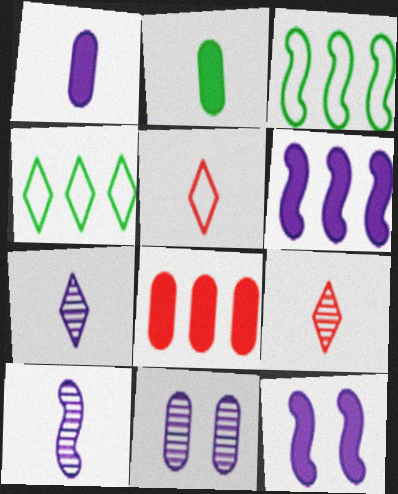[[2, 5, 10]]